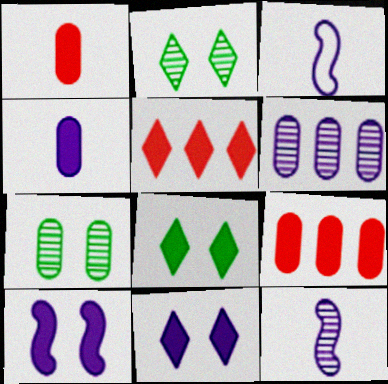[[2, 3, 9], 
[3, 5, 7], 
[3, 6, 11]]